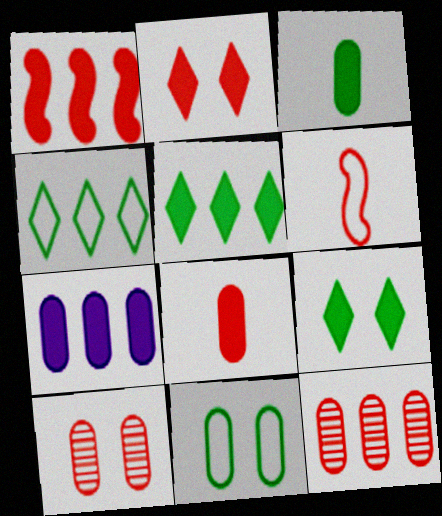[[1, 2, 8], 
[1, 5, 7], 
[2, 6, 12]]